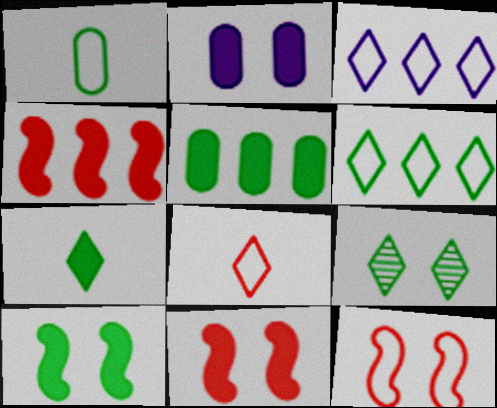[[1, 3, 12], 
[2, 4, 7], 
[2, 9, 12], 
[5, 7, 10], 
[6, 7, 9]]